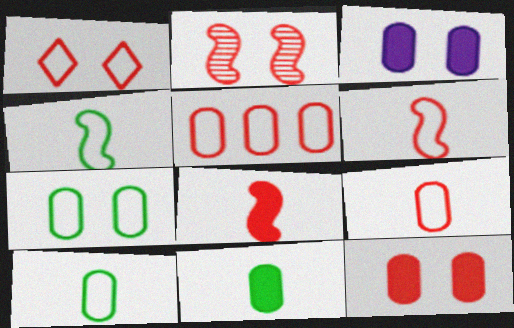[[1, 2, 12], 
[1, 5, 6]]